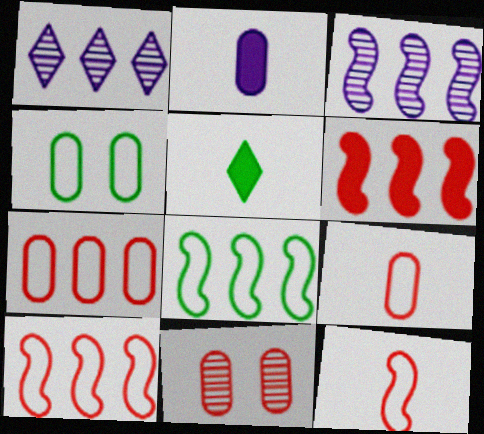[[3, 6, 8]]